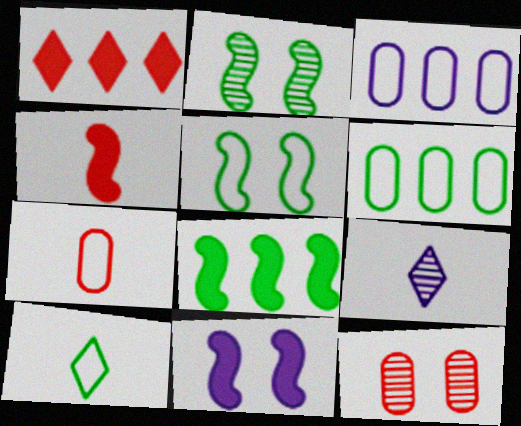[[3, 9, 11], 
[4, 8, 11], 
[5, 6, 10]]